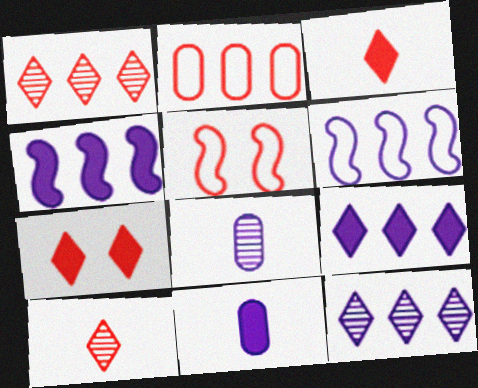[]